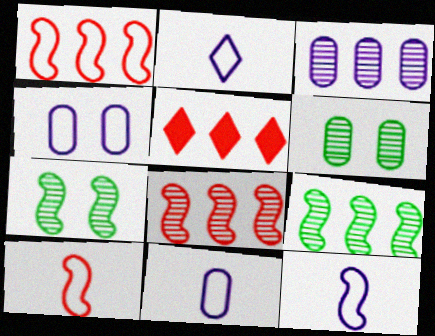[[2, 11, 12], 
[5, 6, 12], 
[5, 7, 11]]